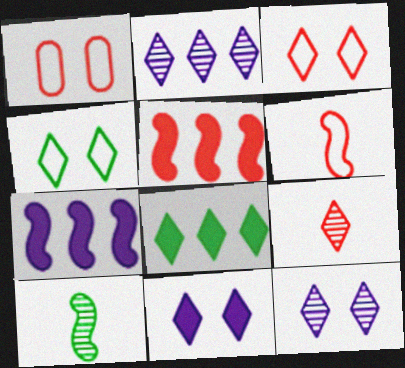[[1, 5, 9]]